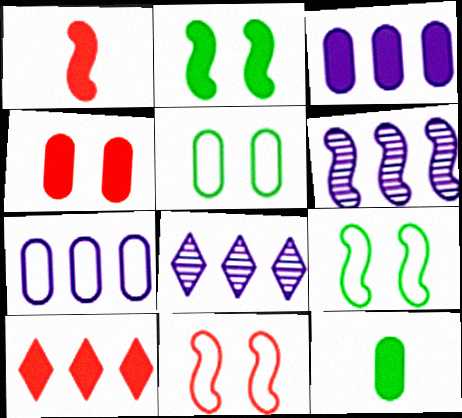[[1, 4, 10], 
[1, 5, 8], 
[1, 6, 9], 
[3, 4, 12], 
[8, 11, 12]]